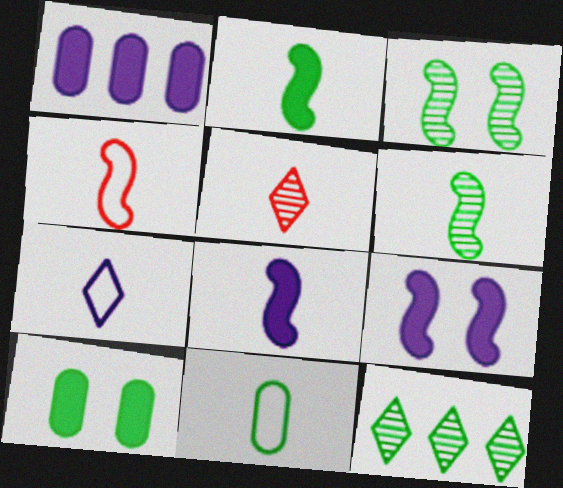[[4, 6, 8], 
[4, 7, 11], 
[5, 8, 11]]